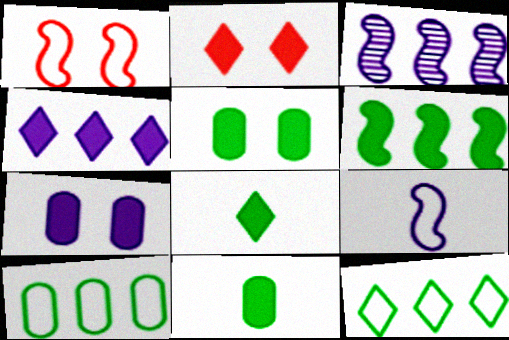[[2, 4, 8], 
[5, 6, 8]]